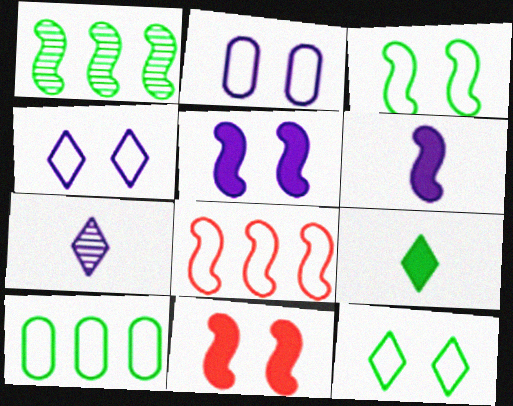[[7, 10, 11]]